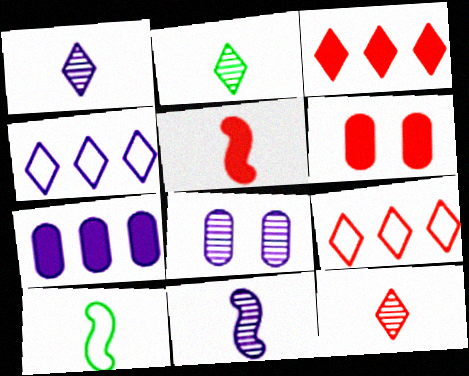[[1, 2, 12], 
[3, 5, 6], 
[3, 8, 10], 
[5, 10, 11]]